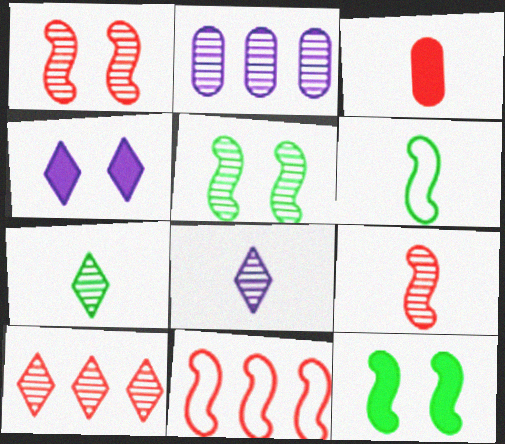[[1, 2, 7], 
[3, 6, 8]]